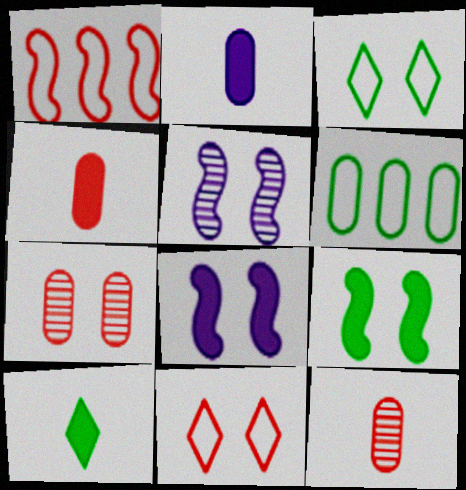[[2, 6, 7], 
[3, 7, 8]]